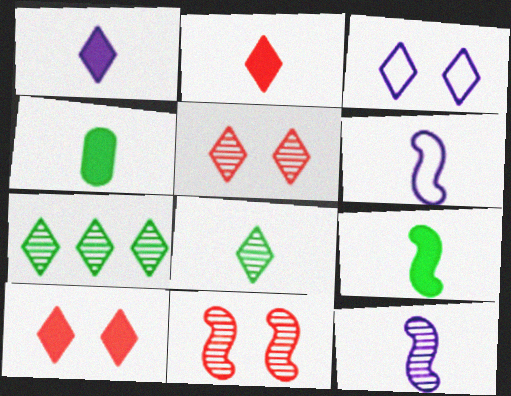[[2, 3, 7]]